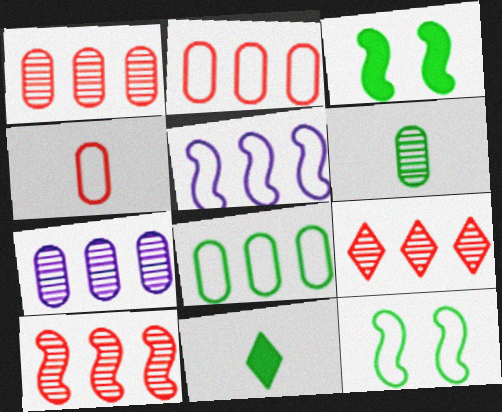[[1, 9, 10]]